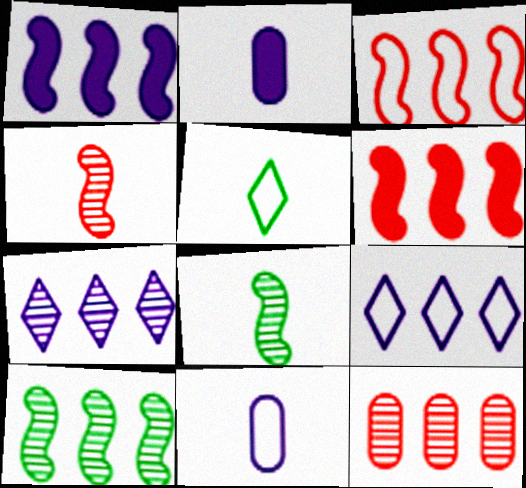[[1, 3, 10], 
[2, 4, 5], 
[7, 10, 12]]